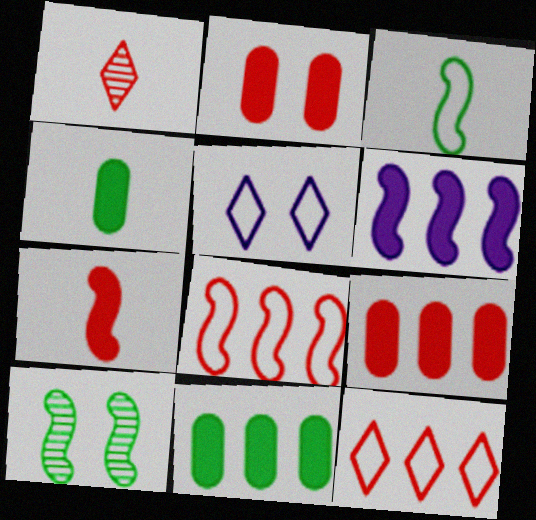[[1, 2, 8], 
[2, 5, 10]]